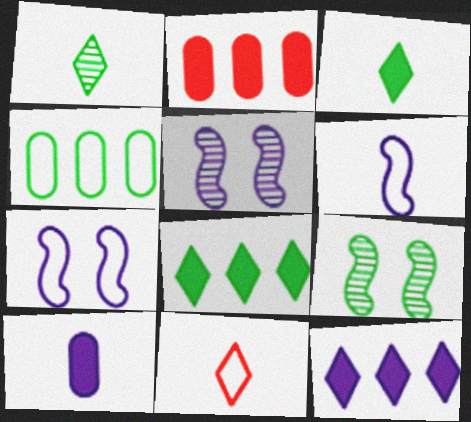[[1, 2, 7], 
[3, 4, 9], 
[4, 7, 11]]